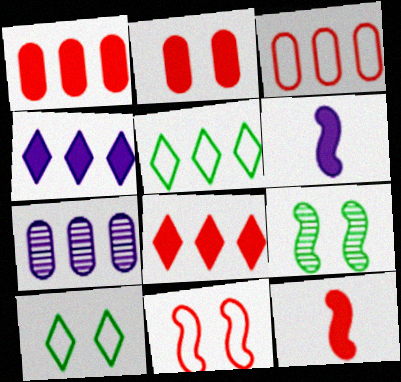[[2, 8, 12], 
[7, 10, 12]]